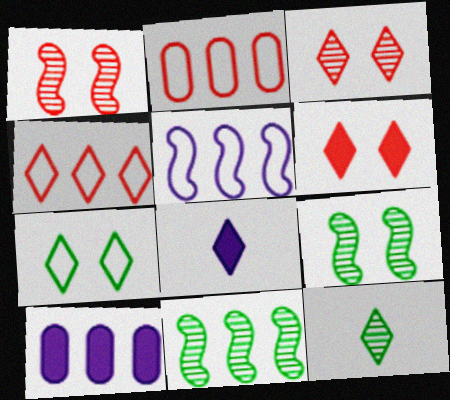[[2, 8, 9], 
[4, 10, 11]]